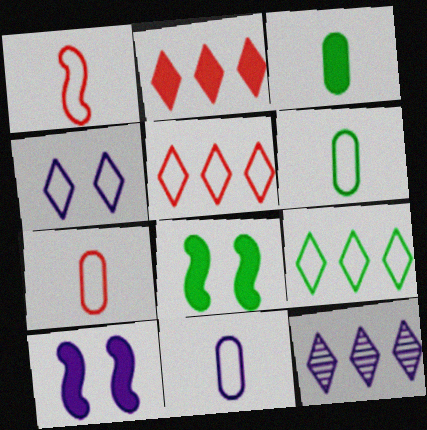[[2, 3, 10], 
[2, 9, 12], 
[6, 7, 11], 
[7, 8, 12], 
[10, 11, 12]]